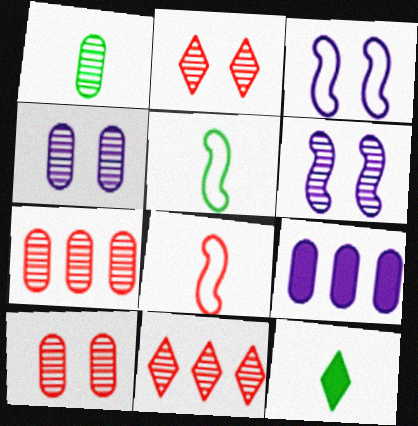[[1, 4, 7], 
[1, 5, 12], 
[1, 6, 11], 
[2, 5, 9], 
[3, 7, 12]]